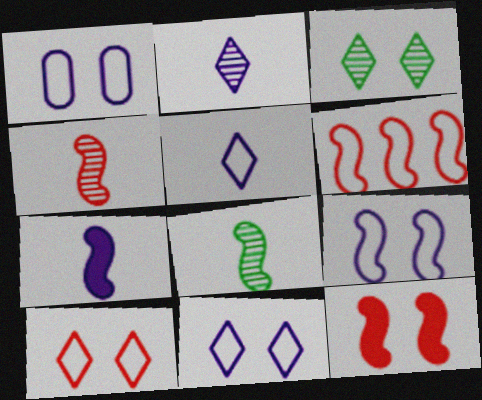[[1, 3, 12], 
[1, 9, 11], 
[4, 6, 12]]